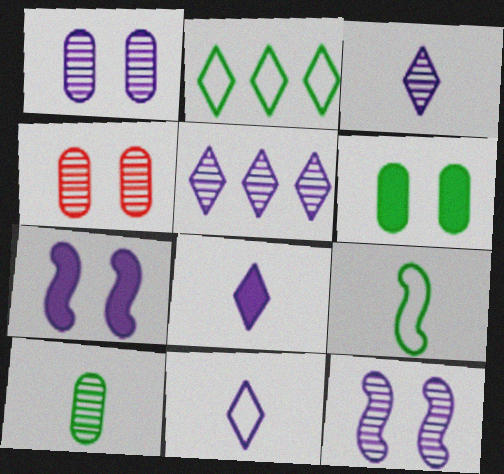[[3, 8, 11]]